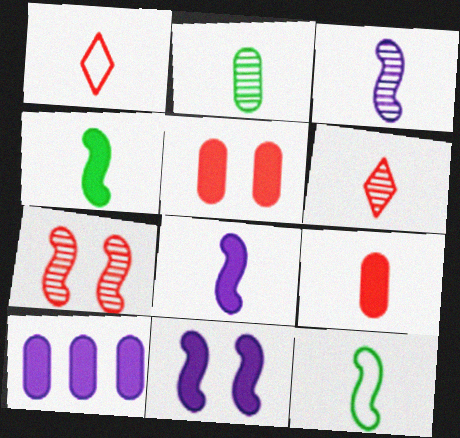[[1, 2, 8], 
[2, 3, 6]]